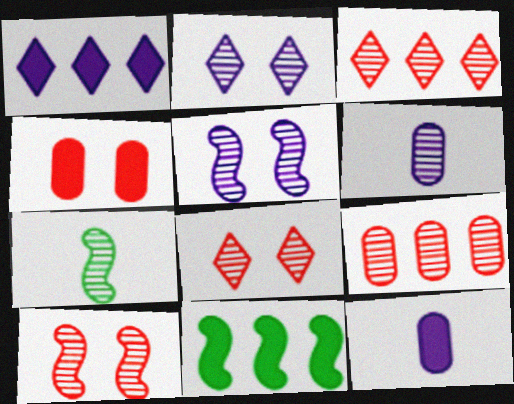[[2, 7, 9]]